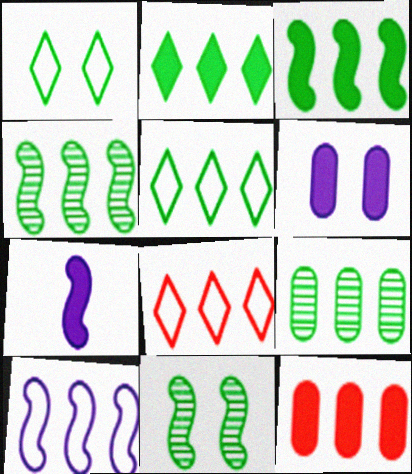[[3, 5, 9]]